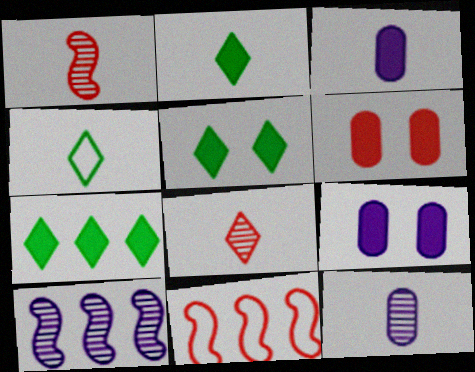[[1, 3, 4], 
[2, 5, 7], 
[4, 6, 10], 
[5, 11, 12], 
[6, 8, 11]]